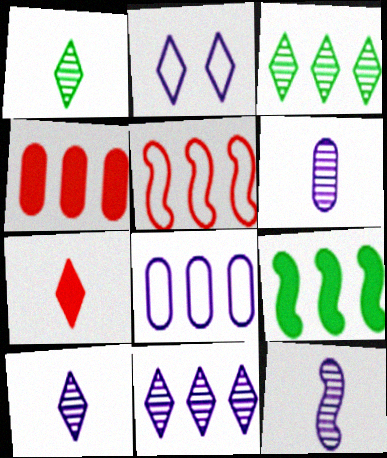[[2, 3, 7], 
[6, 10, 12]]